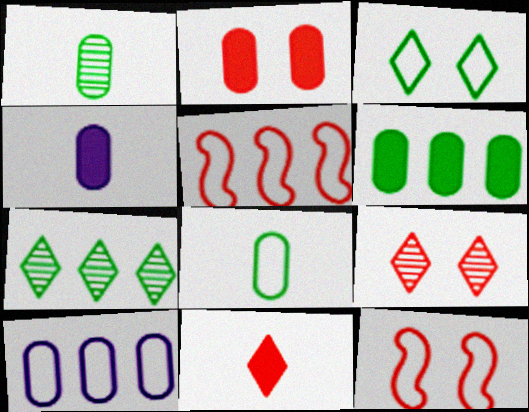[[1, 2, 10], 
[2, 4, 6], 
[2, 9, 12], 
[4, 7, 12]]